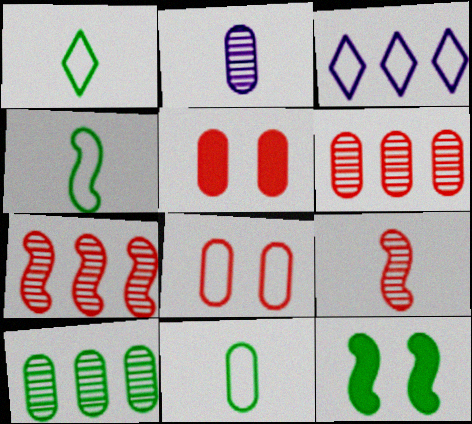[[1, 4, 11], 
[1, 10, 12], 
[3, 4, 8]]